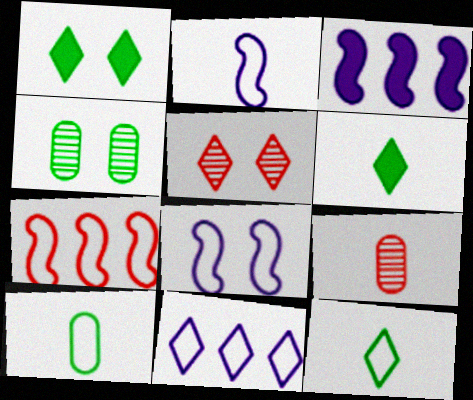[[2, 6, 9], 
[3, 5, 10], 
[5, 6, 11]]